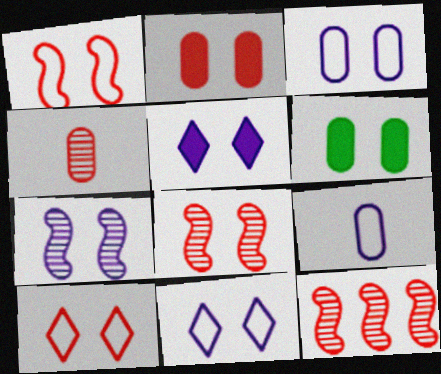[[2, 8, 10], 
[3, 5, 7], 
[6, 7, 10], 
[6, 8, 11]]